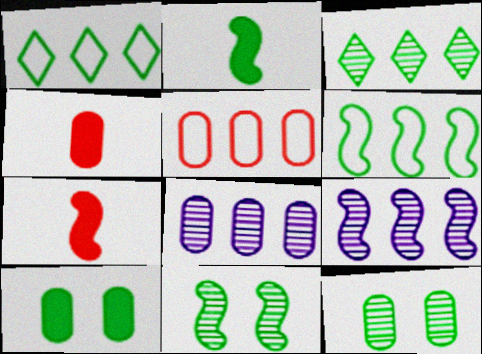[[1, 2, 12], 
[2, 6, 11]]